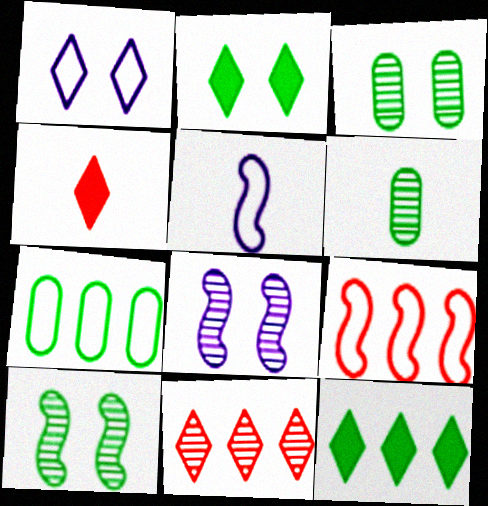[[4, 5, 6], 
[4, 7, 8], 
[6, 8, 11]]